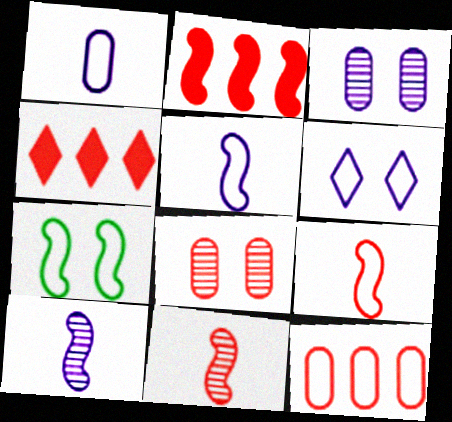[[2, 7, 10], 
[4, 8, 9]]